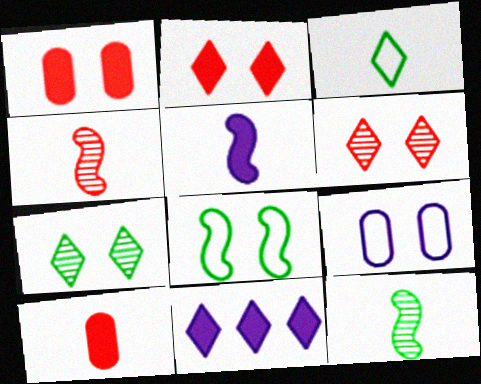[[3, 6, 11]]